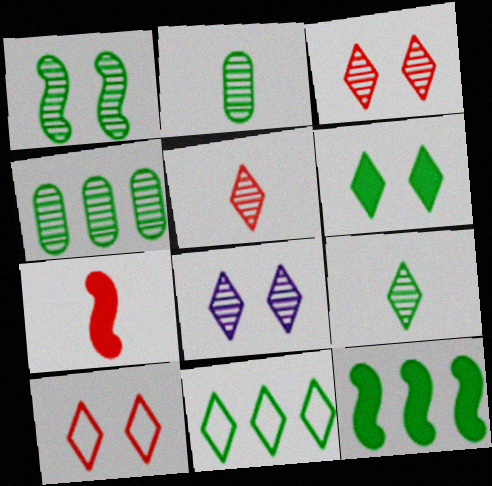[[1, 4, 9], 
[4, 11, 12], 
[6, 8, 10], 
[6, 9, 11]]